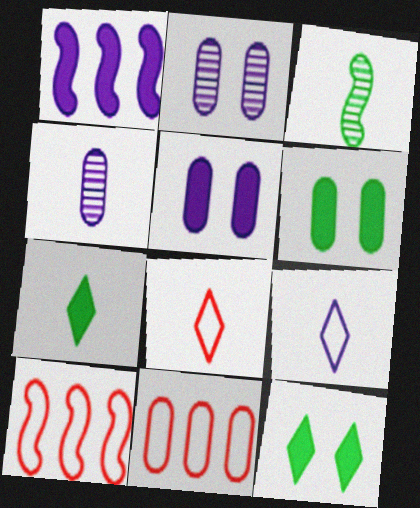[[1, 2, 9], 
[2, 7, 10], 
[4, 6, 11], 
[4, 10, 12]]